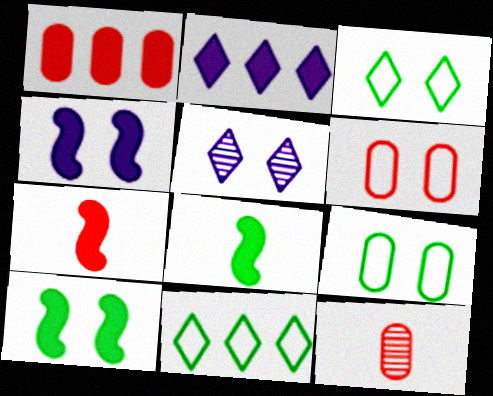[[1, 6, 12], 
[4, 11, 12], 
[5, 6, 10]]